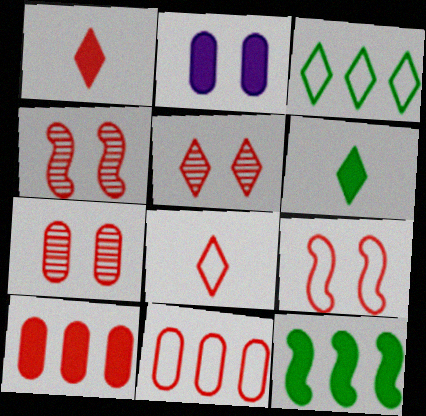[[1, 2, 12], 
[1, 4, 11], 
[4, 5, 7], 
[4, 8, 10], 
[8, 9, 11]]